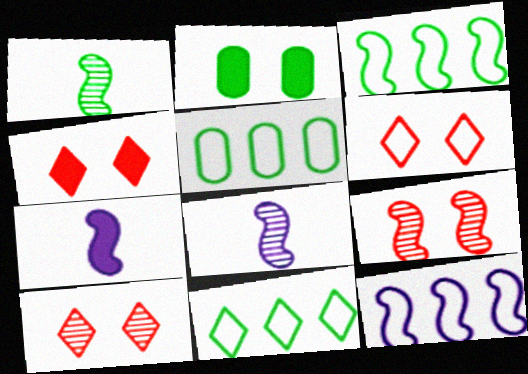[[1, 2, 11], 
[3, 5, 11], 
[3, 7, 9], 
[4, 5, 8], 
[4, 6, 10], 
[5, 7, 10]]